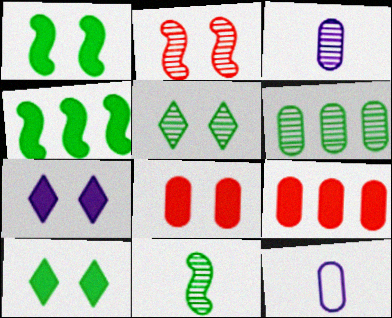[[1, 7, 8], 
[5, 6, 11], 
[6, 8, 12]]